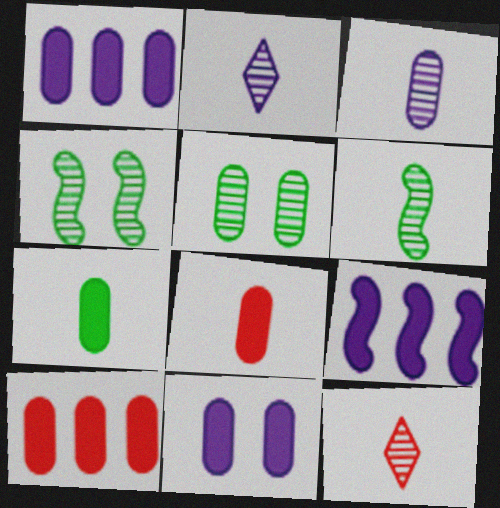[[3, 6, 12], 
[7, 10, 11]]